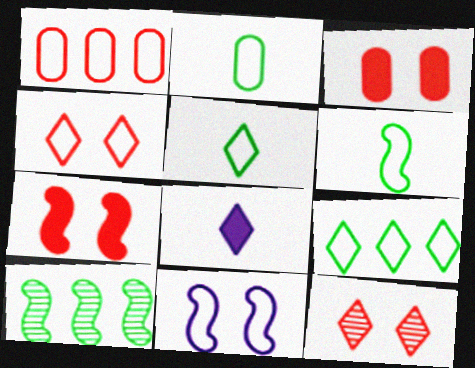[[1, 5, 11], 
[2, 5, 6], 
[8, 9, 12]]